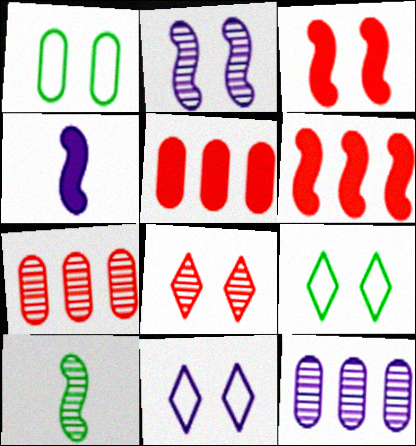[[4, 7, 9], 
[4, 11, 12], 
[5, 10, 11], 
[8, 10, 12]]